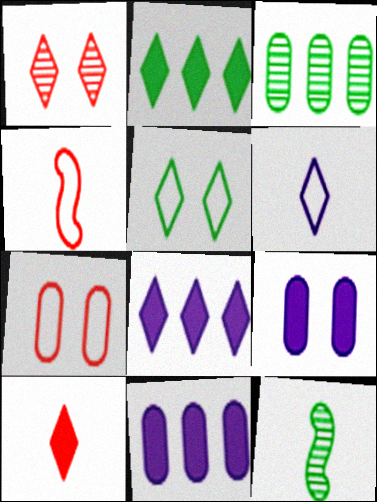[[1, 2, 6], 
[7, 8, 12]]